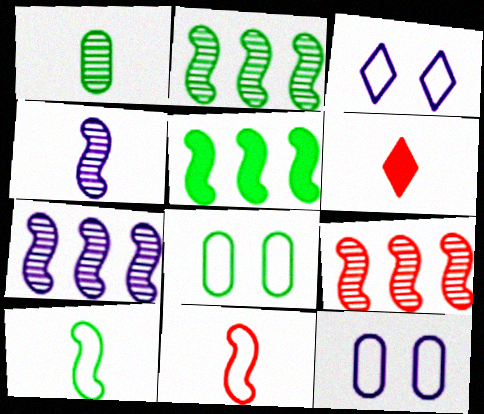[[2, 6, 12], 
[2, 7, 9], 
[6, 7, 8]]